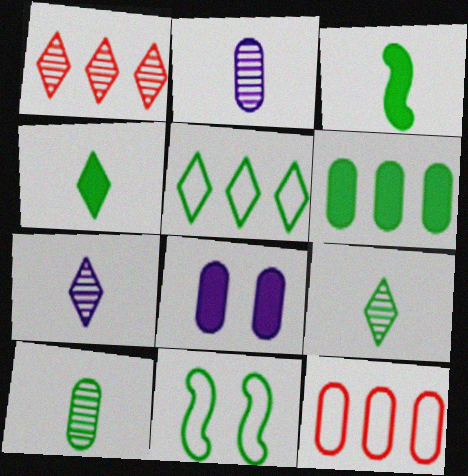[[6, 9, 11], 
[8, 10, 12]]